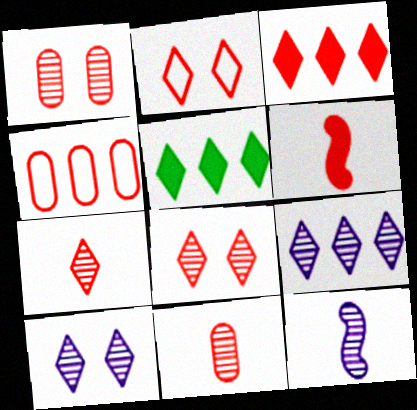[[2, 3, 7], 
[4, 6, 8]]